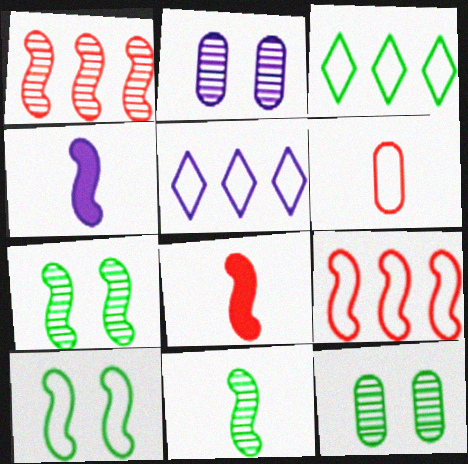[[1, 4, 10], 
[2, 3, 8], 
[2, 4, 5], 
[4, 7, 9], 
[5, 6, 10], 
[5, 8, 12]]